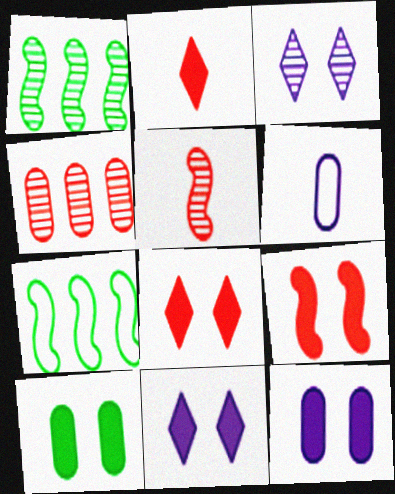[[1, 6, 8], 
[4, 6, 10], 
[9, 10, 11]]